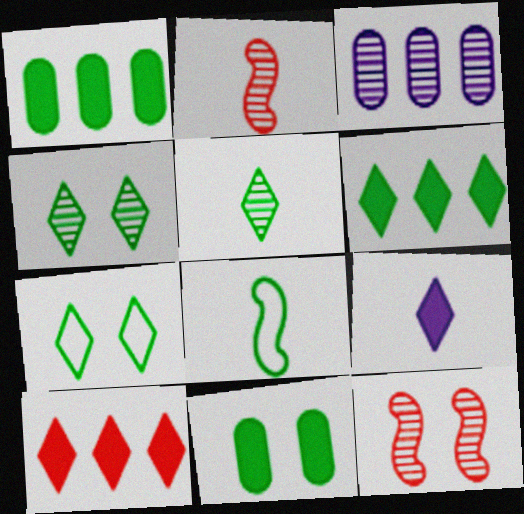[[1, 4, 8], 
[2, 3, 4], 
[3, 5, 12], 
[5, 6, 7]]